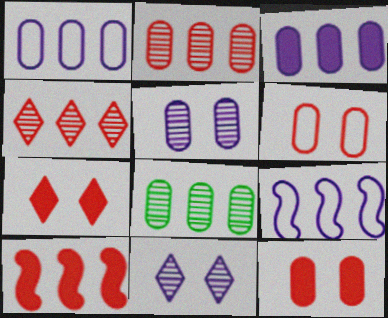[]